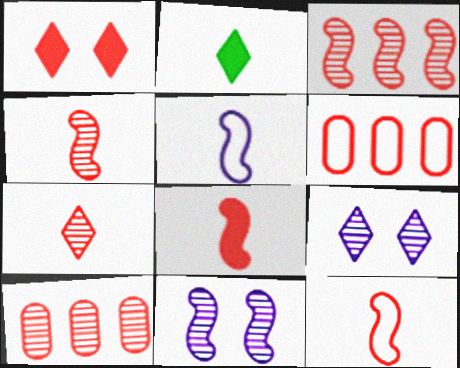[[1, 4, 6], 
[1, 10, 12], 
[2, 6, 11], 
[4, 8, 12]]